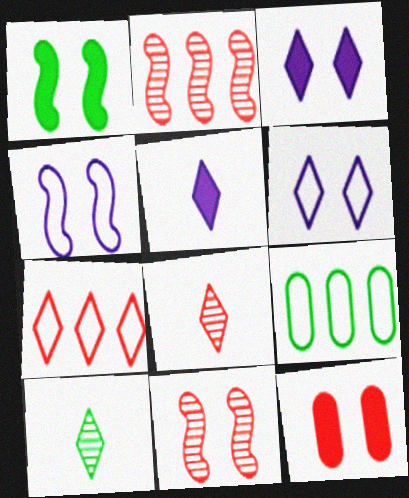[[1, 3, 12], 
[1, 4, 11], 
[1, 9, 10], 
[3, 7, 10], 
[5, 9, 11]]